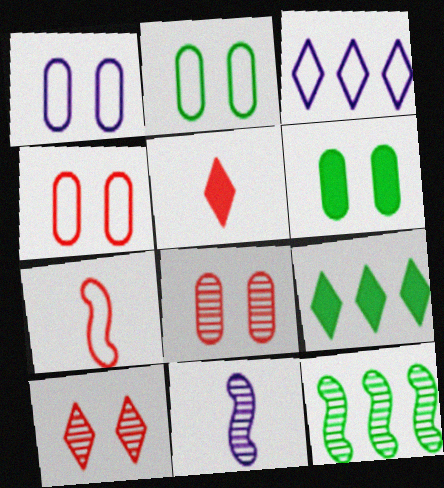[[1, 2, 4], 
[1, 5, 12], 
[1, 6, 8], 
[2, 3, 7], 
[4, 9, 11]]